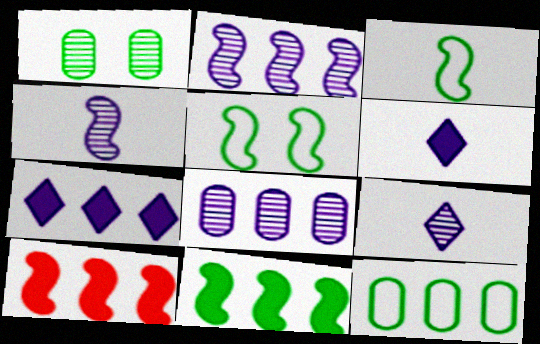[[4, 5, 10]]